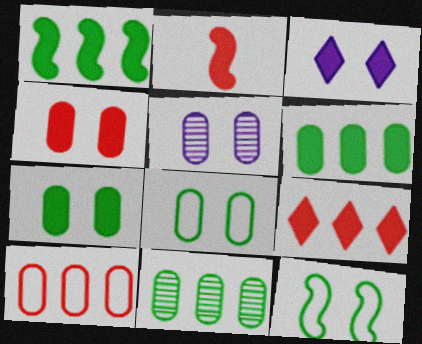[[2, 3, 6], 
[2, 4, 9], 
[4, 5, 8]]